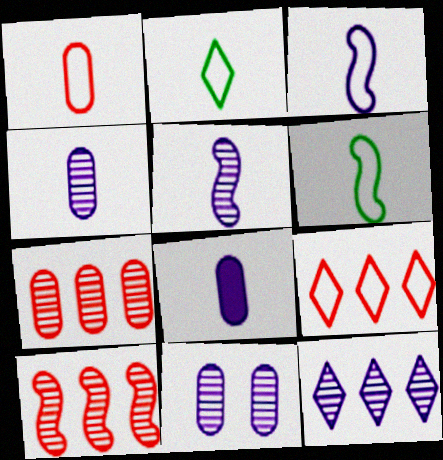[[1, 2, 3], 
[5, 11, 12]]